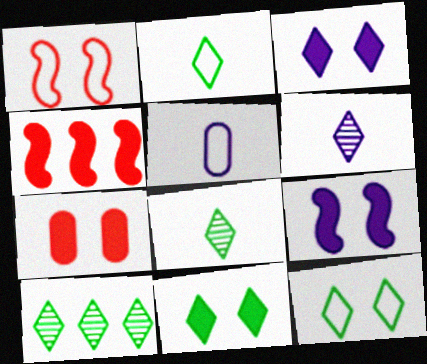[[2, 10, 11], 
[7, 9, 11]]